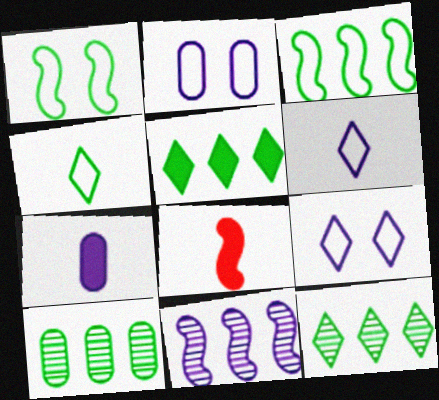[[1, 8, 11], 
[2, 8, 12], 
[3, 5, 10], 
[7, 9, 11], 
[8, 9, 10]]